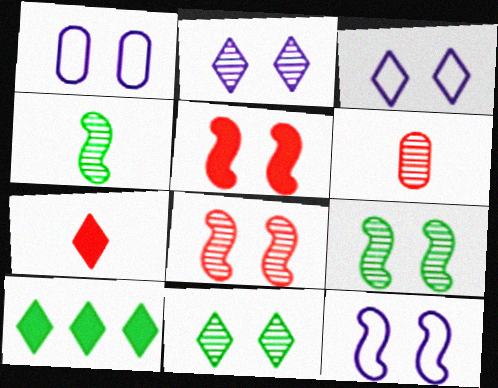[[1, 3, 12], 
[1, 5, 11], 
[5, 9, 12], 
[6, 10, 12]]